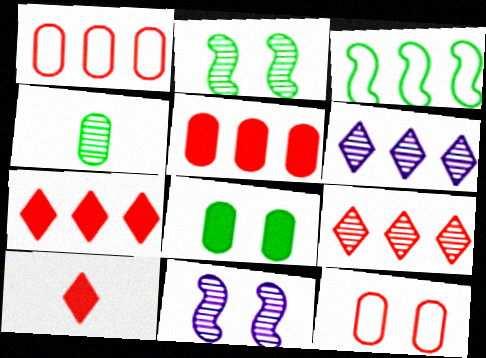[[3, 5, 6], 
[4, 9, 11]]